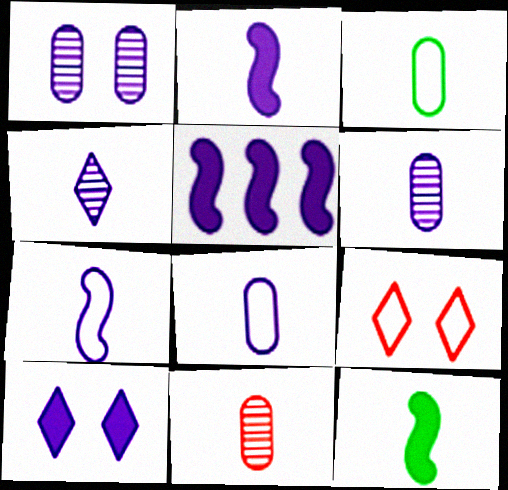[[2, 4, 8]]